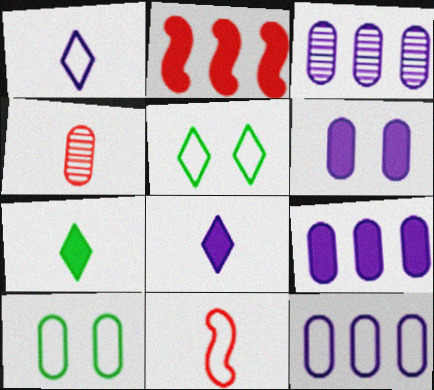[[2, 6, 7], 
[3, 9, 12], 
[4, 9, 10], 
[5, 11, 12]]